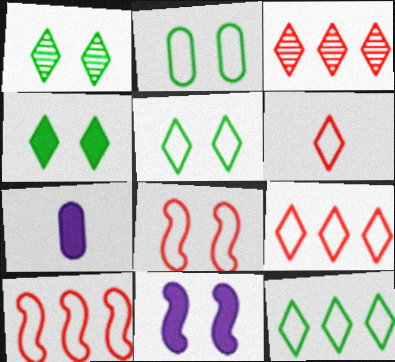[[1, 4, 5], 
[1, 7, 10]]